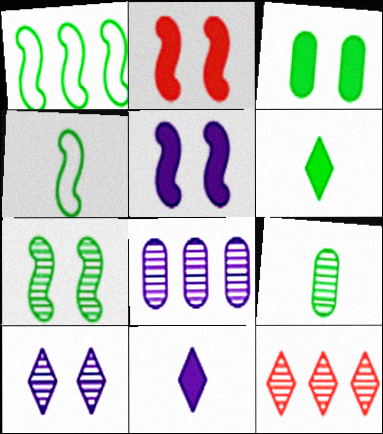[[4, 6, 9]]